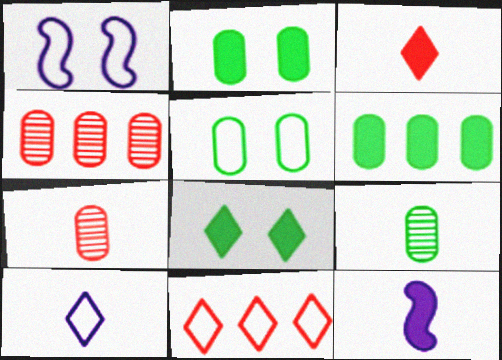[[5, 6, 9]]